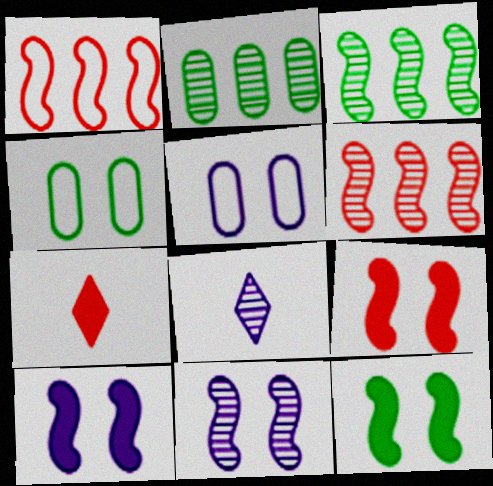[[3, 5, 7], 
[9, 10, 12]]